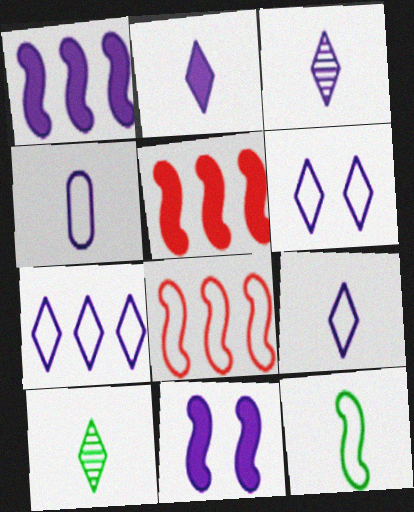[[2, 3, 9], 
[6, 7, 9]]